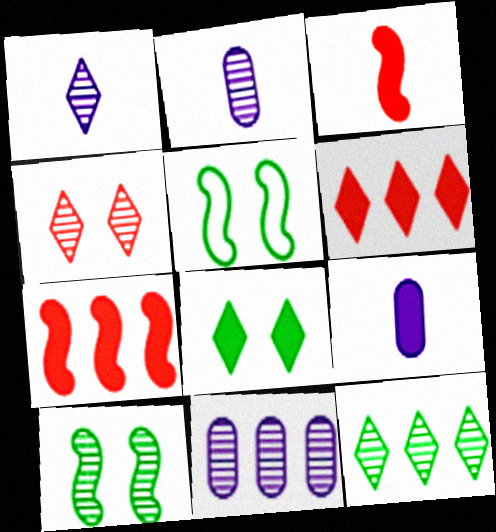[[1, 4, 12], 
[2, 5, 6], 
[7, 8, 9]]